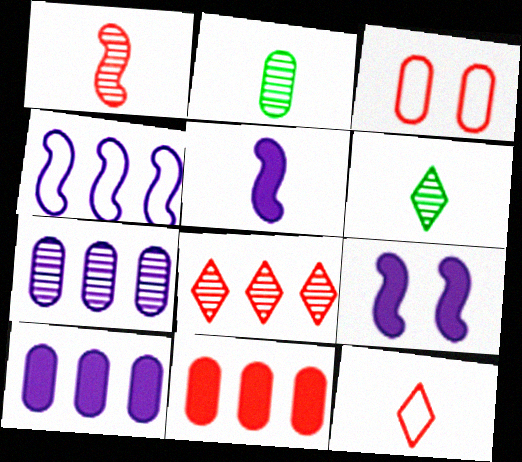[[2, 3, 10], 
[2, 5, 12]]